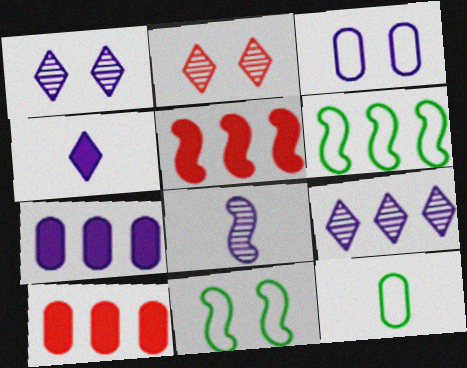[[1, 5, 12], 
[5, 8, 11], 
[6, 9, 10]]